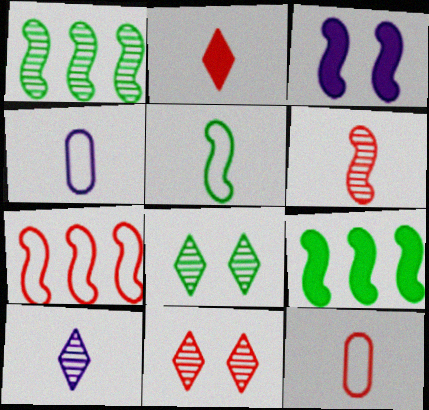[[2, 6, 12], 
[4, 9, 11]]